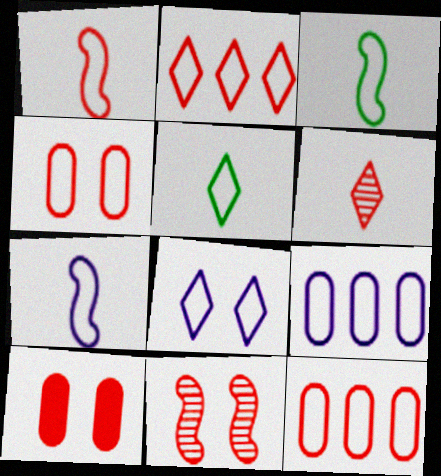[[1, 2, 4], 
[1, 3, 7], 
[2, 5, 8], 
[3, 8, 12], 
[7, 8, 9]]